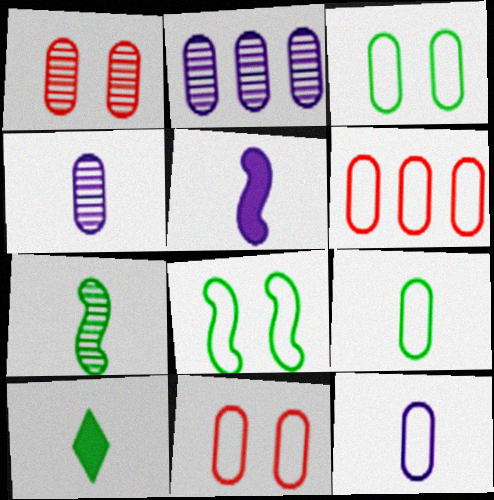[[3, 6, 12], 
[7, 9, 10]]